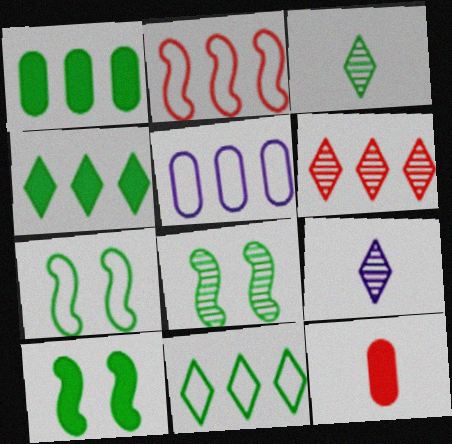[[1, 3, 7], 
[2, 5, 11], 
[7, 8, 10]]